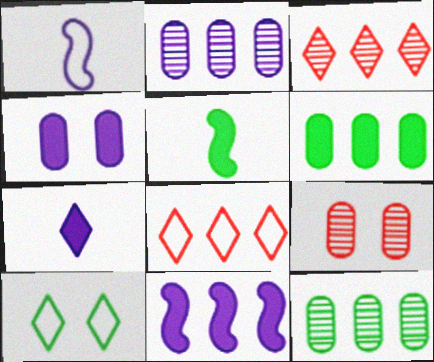[[3, 7, 10], 
[4, 7, 11], 
[5, 10, 12], 
[8, 11, 12]]